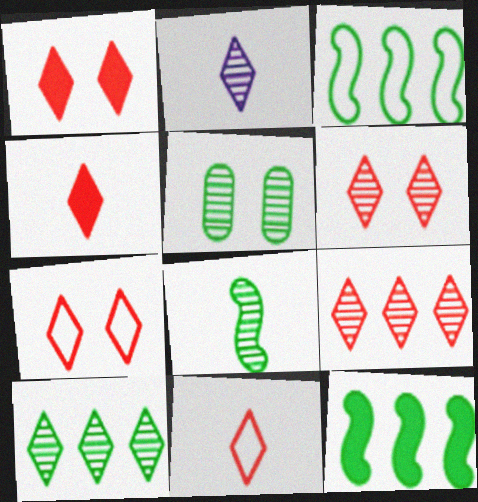[[1, 6, 7], 
[1, 9, 11], 
[2, 6, 10], 
[4, 7, 9], 
[5, 8, 10]]